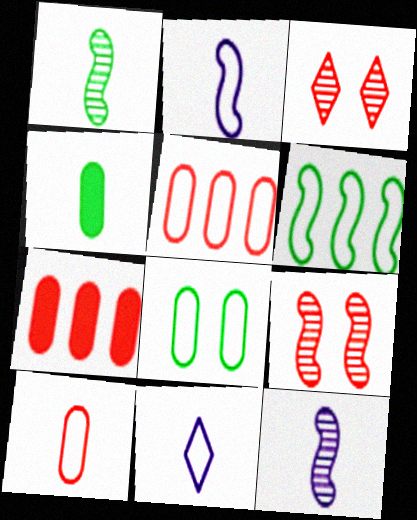[]